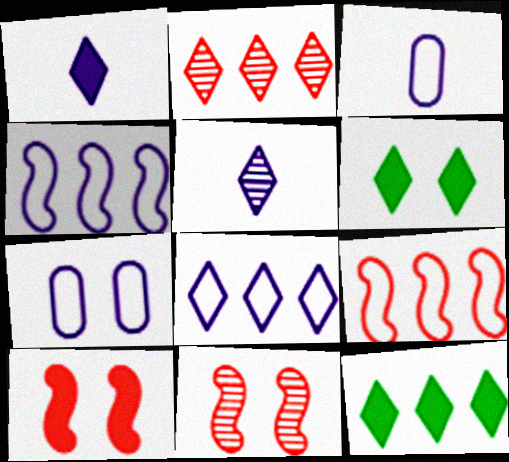[[2, 8, 12], 
[3, 11, 12], 
[6, 7, 11]]